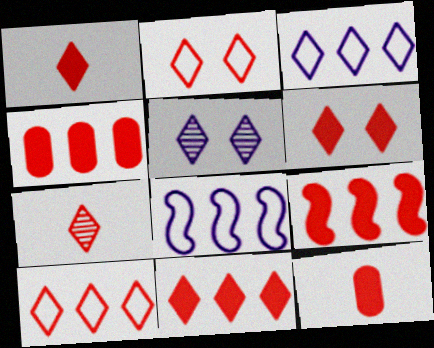[[1, 6, 11], 
[2, 7, 11], 
[4, 9, 11], 
[6, 7, 10], 
[6, 9, 12]]